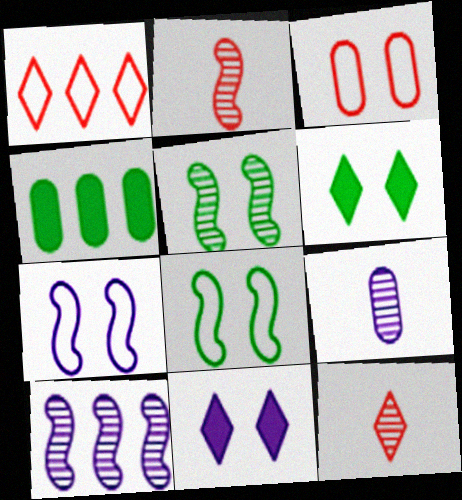[[1, 4, 10], 
[2, 5, 10], 
[3, 4, 9], 
[3, 5, 11], 
[4, 7, 12]]